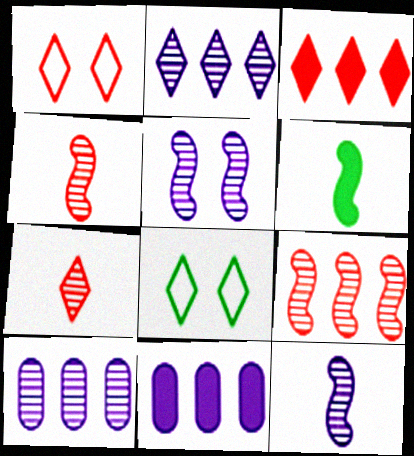[[1, 3, 7], 
[1, 6, 10], 
[4, 8, 11]]